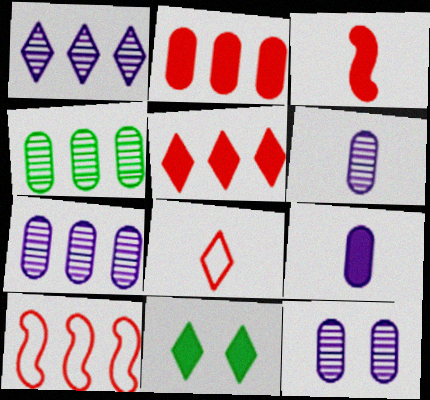[[1, 8, 11], 
[6, 7, 12], 
[6, 10, 11]]